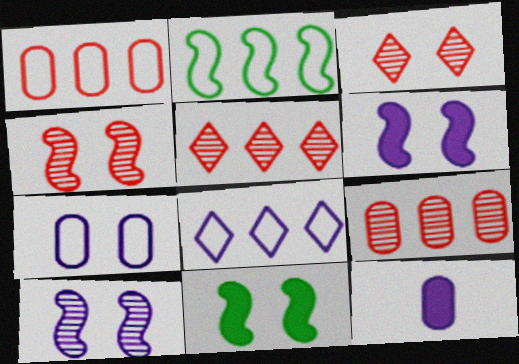[[1, 2, 8], 
[2, 3, 12], 
[3, 7, 11], 
[8, 10, 12]]